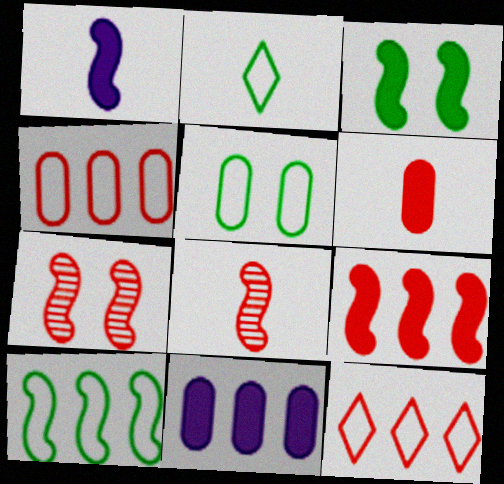[[1, 3, 9], 
[1, 7, 10], 
[2, 5, 10], 
[2, 7, 11], 
[6, 7, 12]]